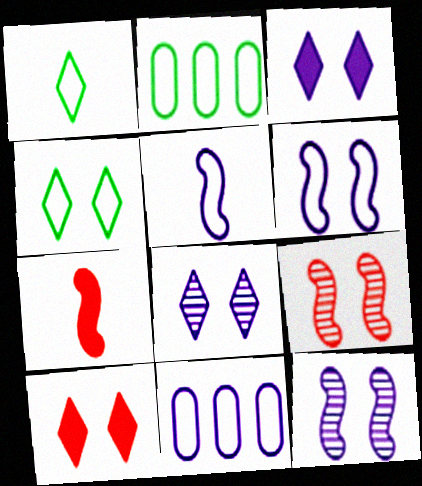[[2, 7, 8], 
[4, 8, 10]]